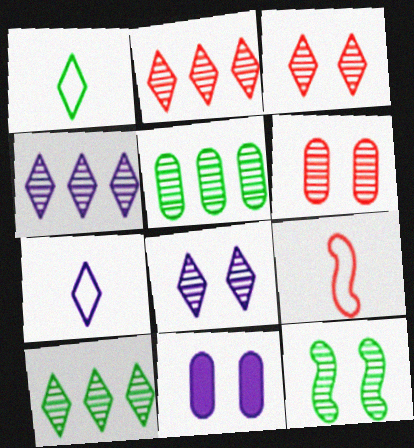[[2, 4, 10], 
[6, 8, 12], 
[9, 10, 11]]